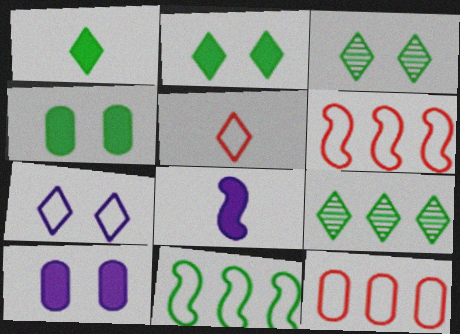[[3, 8, 12]]